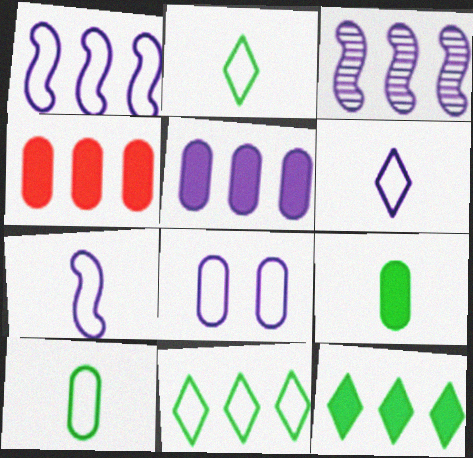[[1, 6, 8], 
[3, 4, 11]]